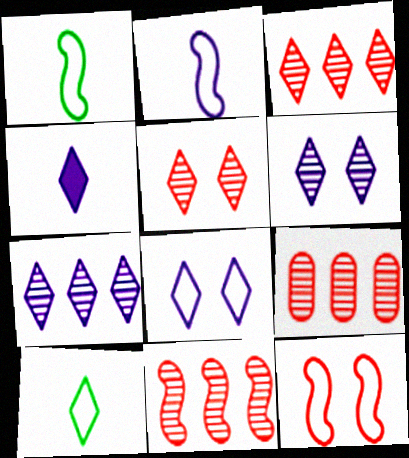[[3, 9, 11], 
[4, 7, 8]]